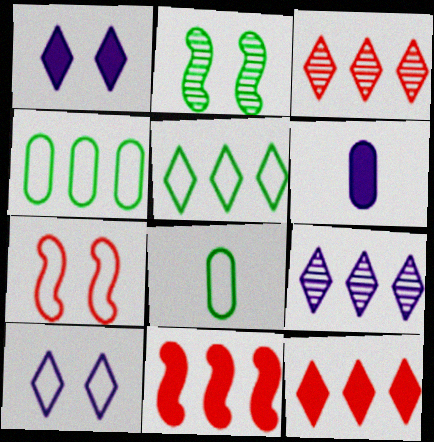[[4, 9, 11], 
[5, 9, 12]]